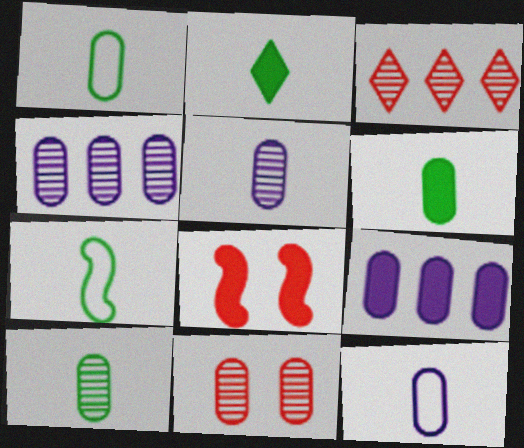[[1, 6, 10], 
[1, 9, 11], 
[2, 7, 10], 
[2, 8, 9], 
[4, 10, 11]]